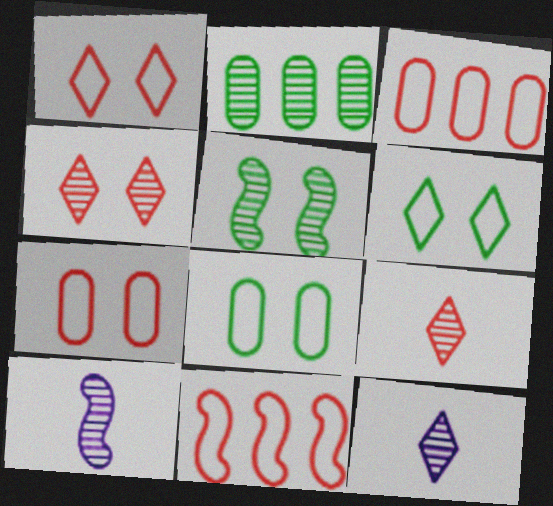[[2, 4, 10]]